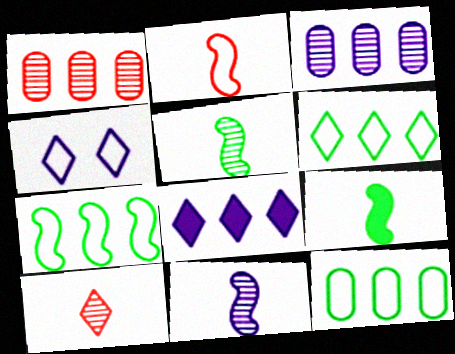[[1, 4, 9], 
[1, 7, 8], 
[2, 4, 12], 
[2, 9, 11], 
[6, 7, 12]]